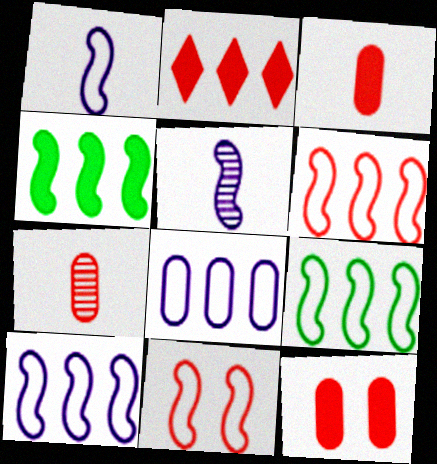[[1, 9, 11], 
[2, 7, 11], 
[4, 5, 11], 
[6, 9, 10]]